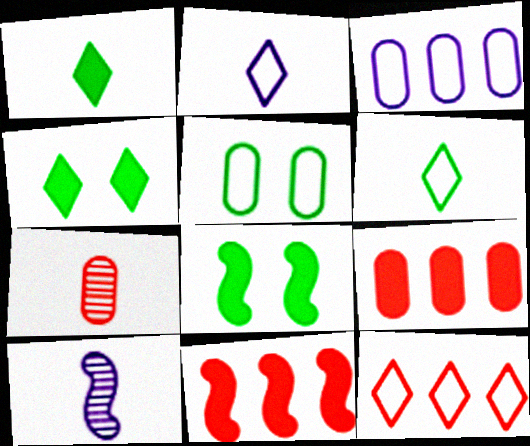[]